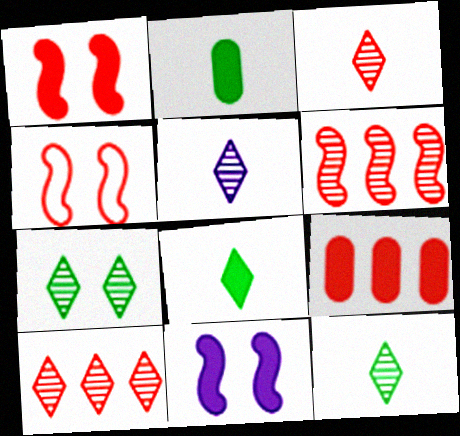[[3, 4, 9], 
[3, 5, 12], 
[5, 7, 10], 
[8, 9, 11]]